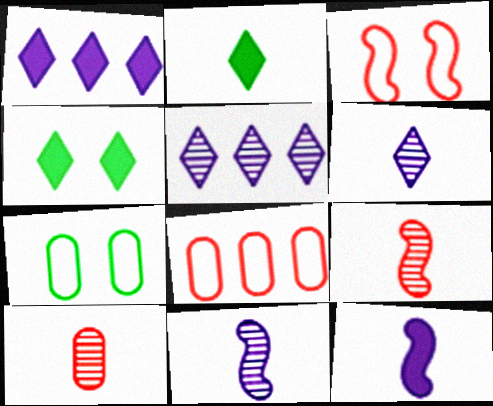[[1, 7, 9], 
[4, 8, 11]]